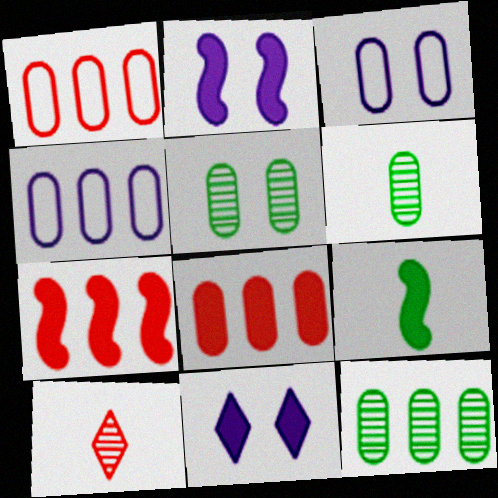[[2, 7, 9], 
[3, 6, 8], 
[4, 8, 12], 
[5, 6, 12], 
[8, 9, 11]]